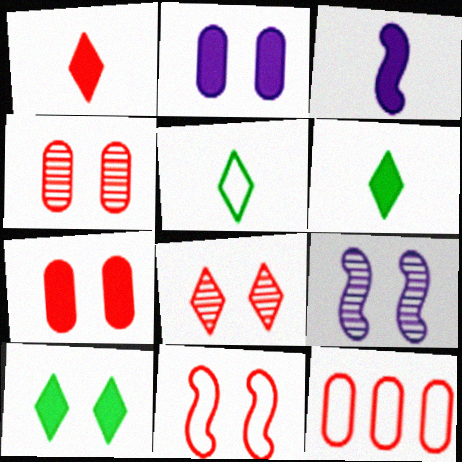[[6, 9, 12], 
[7, 8, 11]]